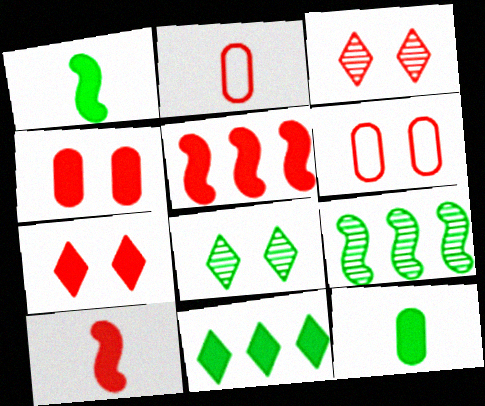[[2, 3, 5]]